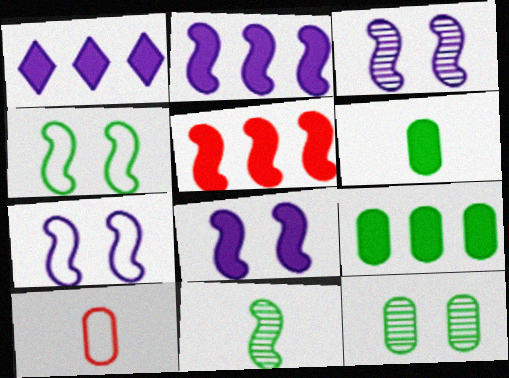[[1, 5, 9], 
[3, 7, 8], 
[5, 7, 11]]